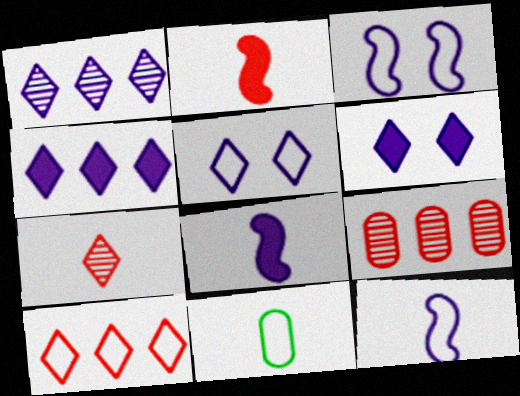[[3, 10, 11], 
[7, 8, 11]]